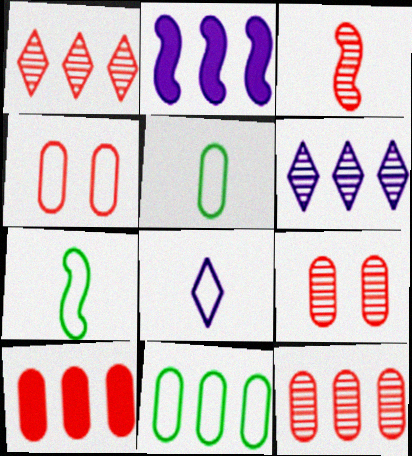[[1, 2, 11], 
[1, 3, 9]]